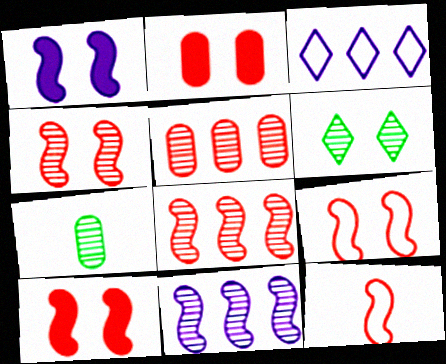[[3, 7, 10], 
[4, 9, 10], 
[8, 10, 12]]